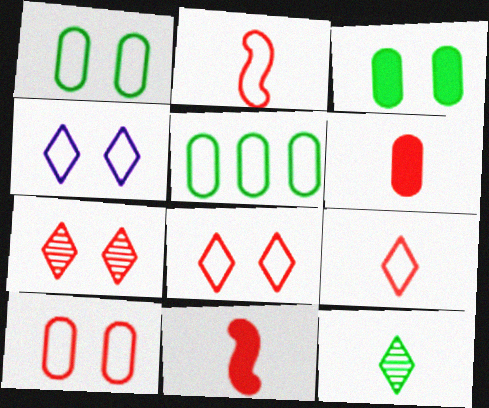[[2, 4, 5]]